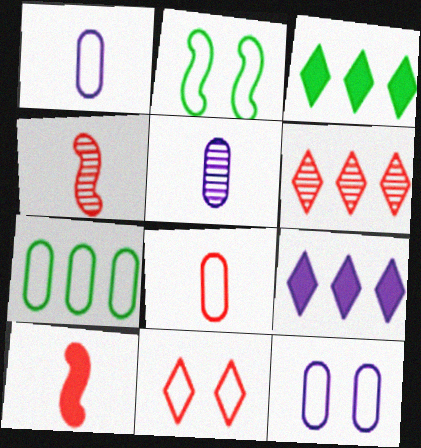[[2, 11, 12], 
[3, 4, 12], 
[7, 8, 12]]